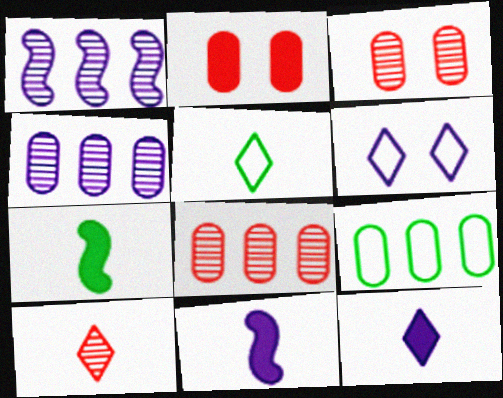[[1, 2, 5], 
[4, 6, 11], 
[5, 10, 12], 
[6, 7, 8]]